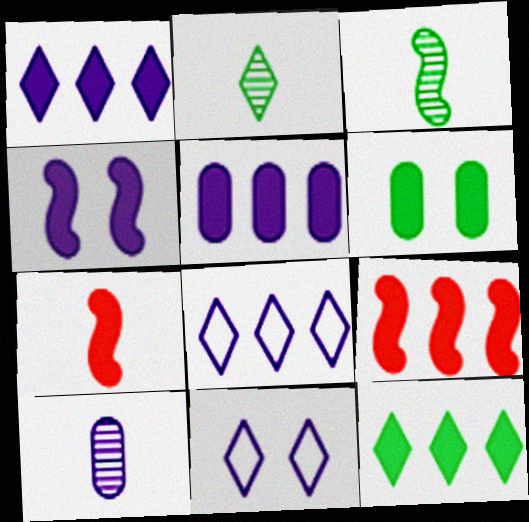[[1, 6, 7], 
[4, 8, 10], 
[5, 9, 12]]